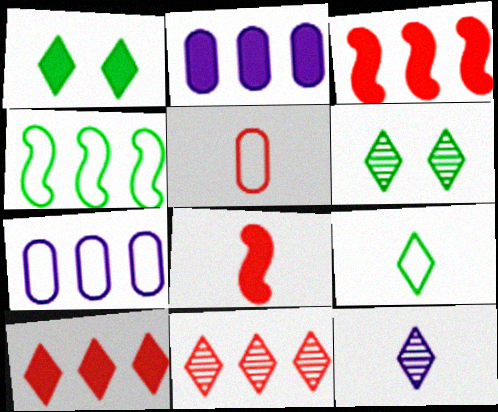[[1, 2, 8], 
[2, 4, 11], 
[6, 7, 8], 
[6, 11, 12]]